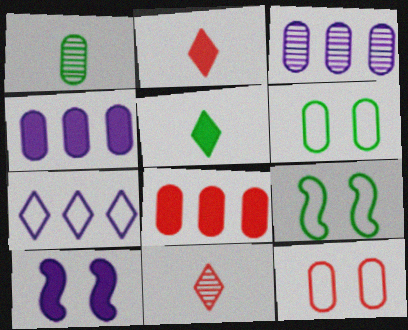[[1, 4, 12], 
[2, 3, 9], 
[4, 9, 11], 
[5, 8, 10]]